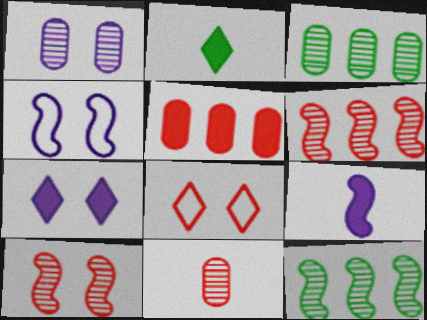[[1, 3, 11], 
[1, 4, 7], 
[3, 8, 9]]